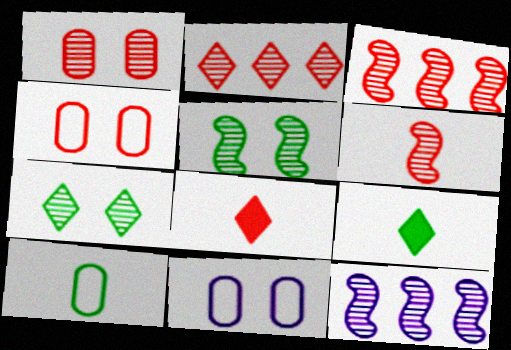[[1, 2, 6], 
[3, 4, 8], 
[3, 9, 11], 
[4, 9, 12], 
[5, 6, 12]]